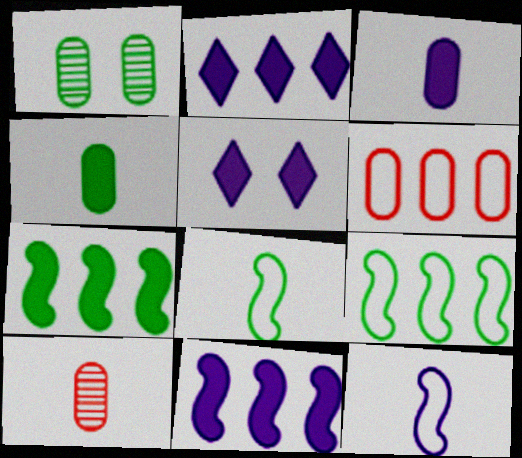[[1, 3, 6], 
[3, 5, 11], 
[5, 9, 10]]